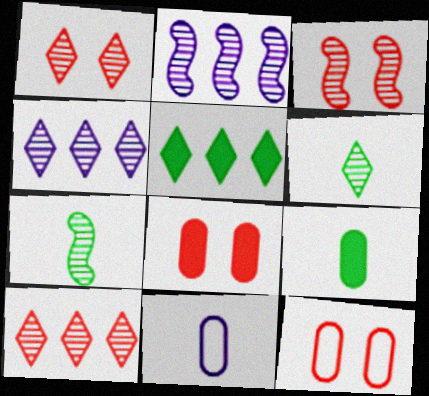[[1, 4, 6], 
[2, 3, 7], 
[3, 5, 11]]